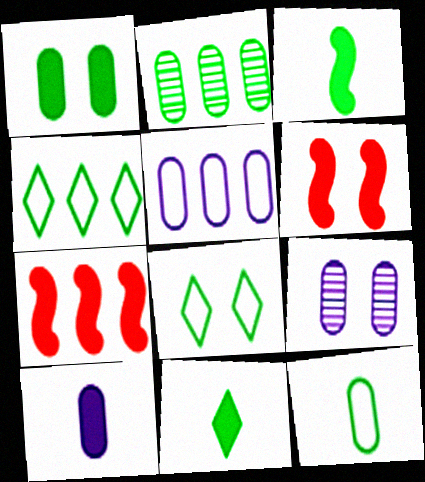[[1, 2, 12], 
[2, 3, 8], 
[5, 9, 10], 
[6, 8, 9]]